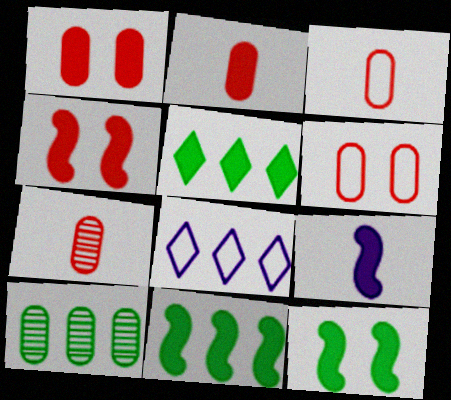[[1, 5, 9], 
[2, 3, 7], 
[4, 9, 11], 
[7, 8, 12]]